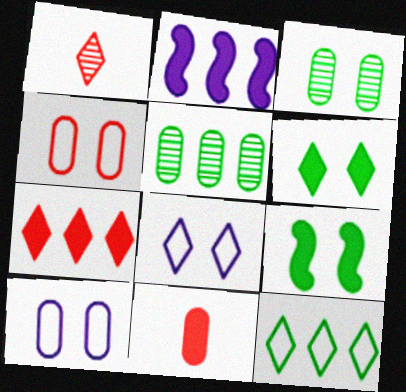[[2, 6, 11], 
[5, 10, 11]]